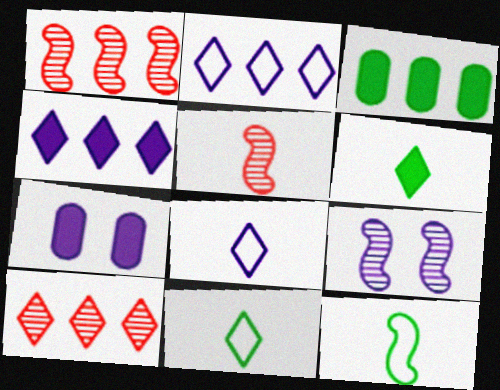[[1, 2, 3], 
[1, 7, 11], 
[7, 10, 12]]